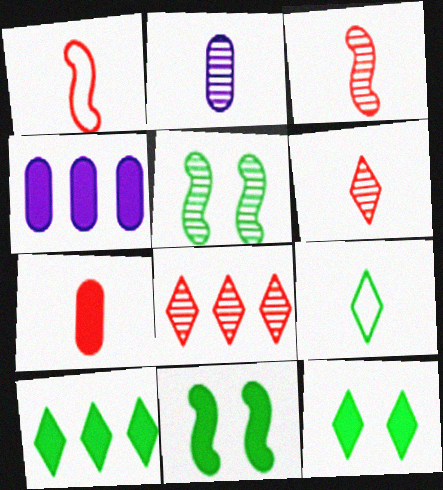[[1, 6, 7], 
[2, 5, 8]]